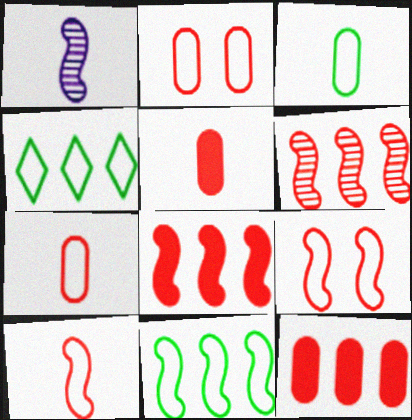[]